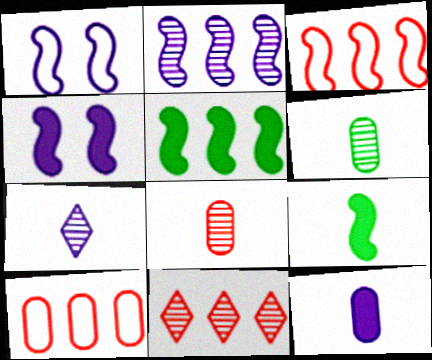[[2, 3, 5]]